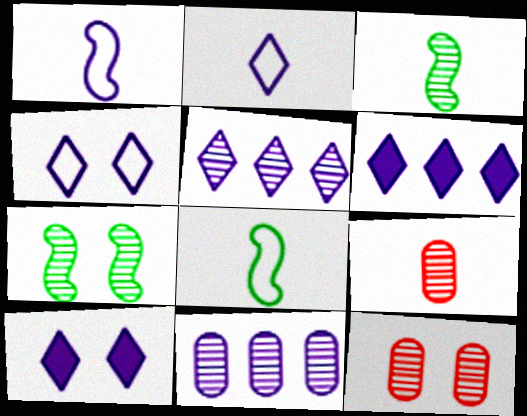[[1, 10, 11], 
[2, 5, 10], 
[3, 5, 12], 
[5, 7, 9], 
[6, 8, 12]]